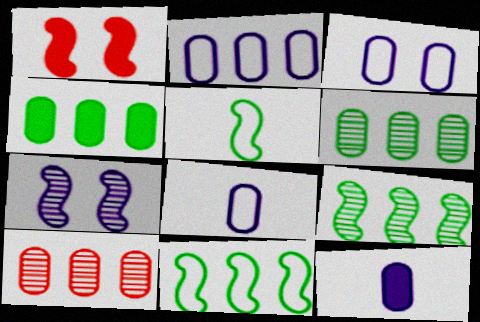[[2, 3, 8], 
[2, 4, 10]]